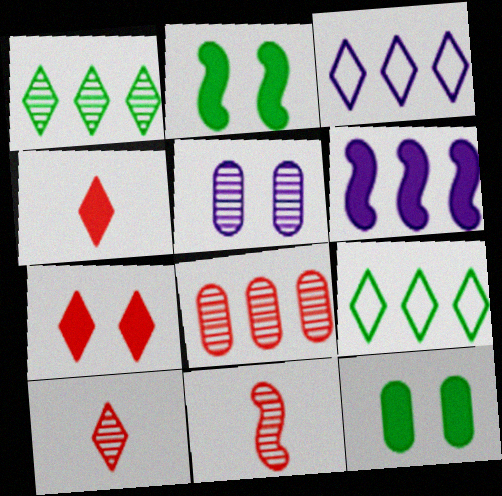[[1, 5, 11], 
[3, 11, 12], 
[4, 6, 12], 
[6, 8, 9]]